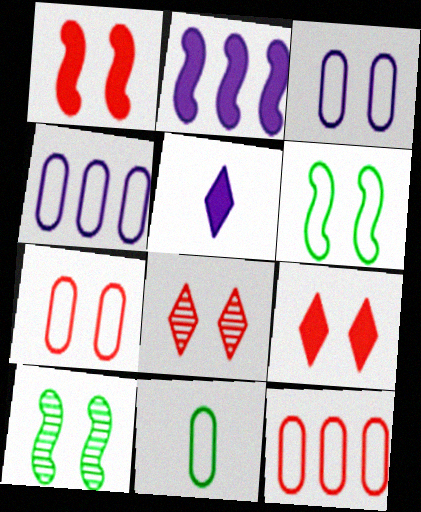[[1, 7, 8], 
[2, 8, 11], 
[3, 9, 10], 
[3, 11, 12], 
[4, 7, 11], 
[5, 10, 12]]